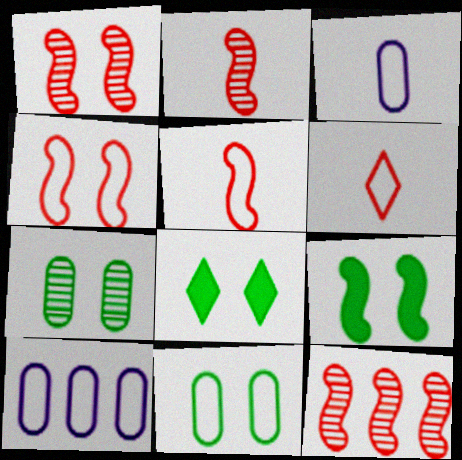[[1, 2, 12], 
[2, 8, 10], 
[3, 8, 12]]